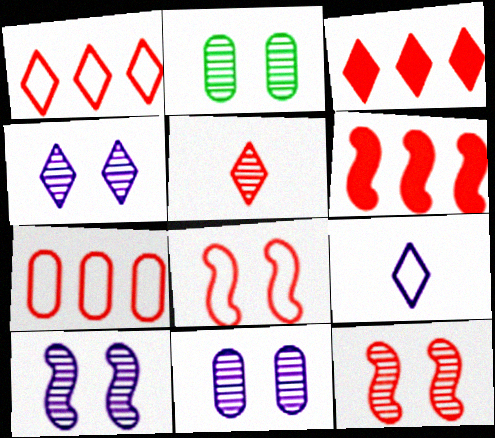[[2, 4, 12], 
[2, 6, 9], 
[4, 10, 11]]